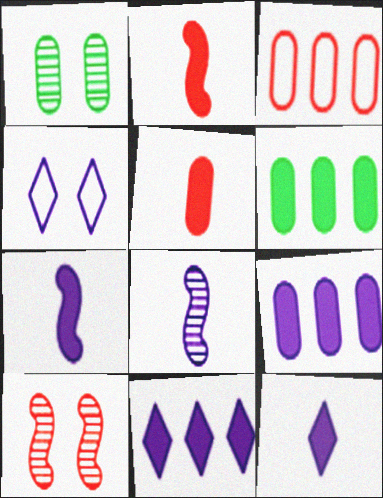[[4, 8, 9]]